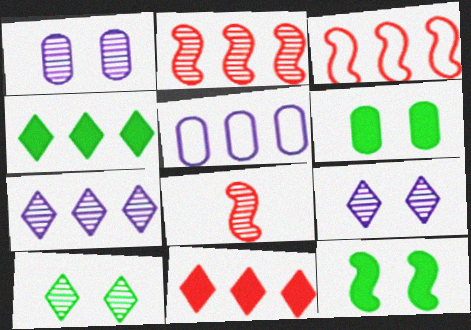[[2, 4, 5]]